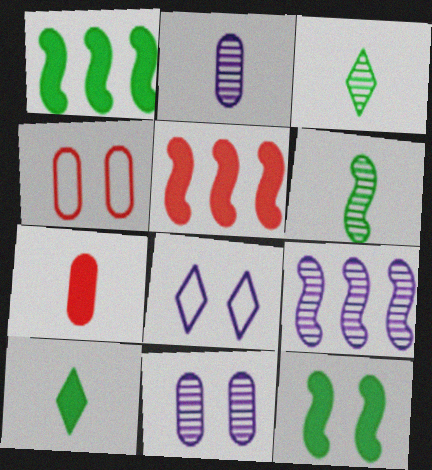[[4, 9, 10]]